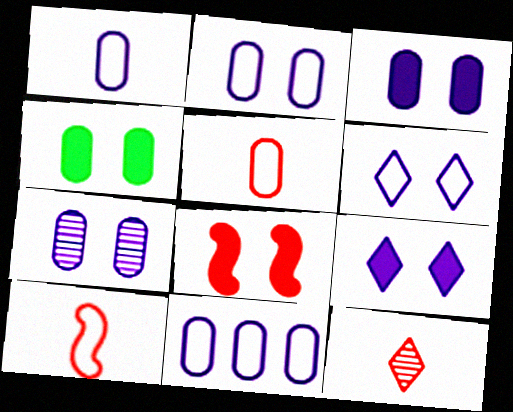[[1, 2, 11], 
[2, 3, 7], 
[4, 8, 9]]